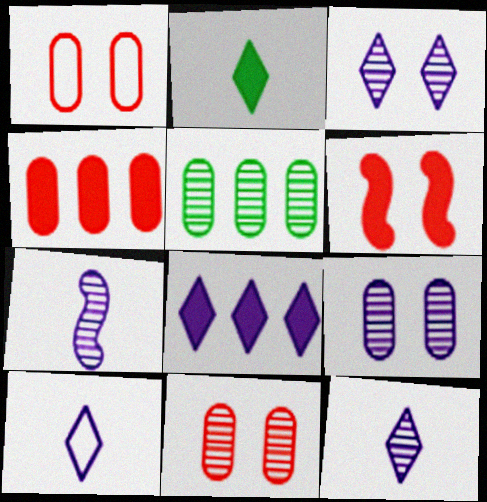[[3, 8, 10], 
[5, 6, 10]]